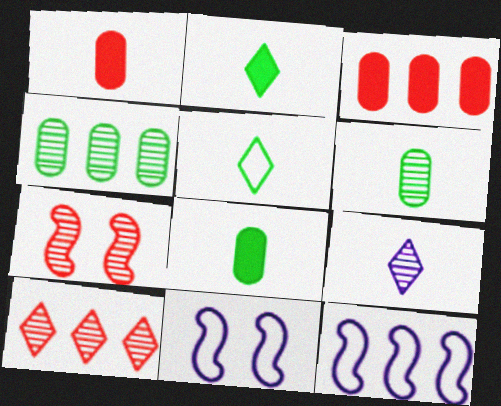[[4, 7, 9], 
[8, 10, 11]]